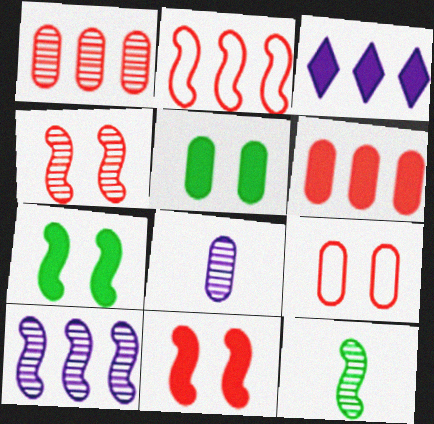[[3, 9, 12], 
[4, 10, 12]]